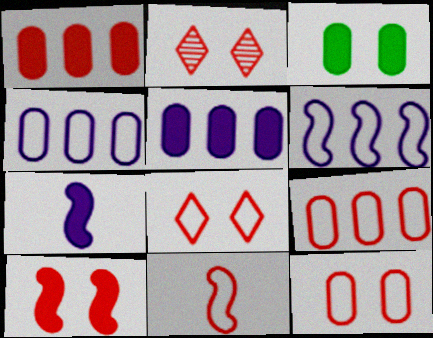[[1, 2, 11], 
[2, 10, 12], 
[8, 9, 11]]